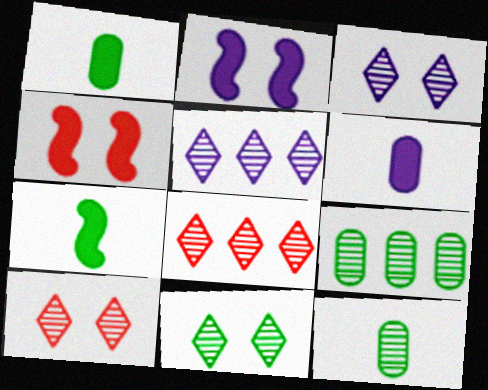[[3, 10, 11]]